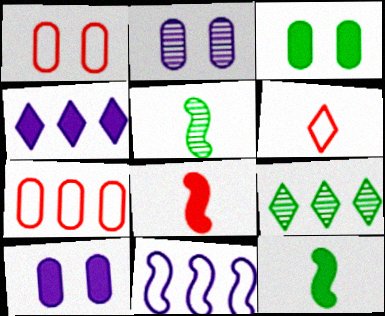[[1, 2, 3], 
[1, 4, 5], 
[3, 4, 8]]